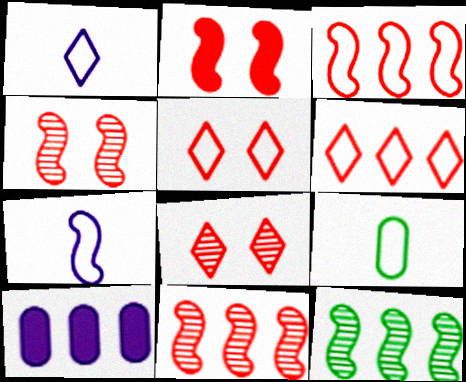[[2, 7, 12], 
[6, 10, 12]]